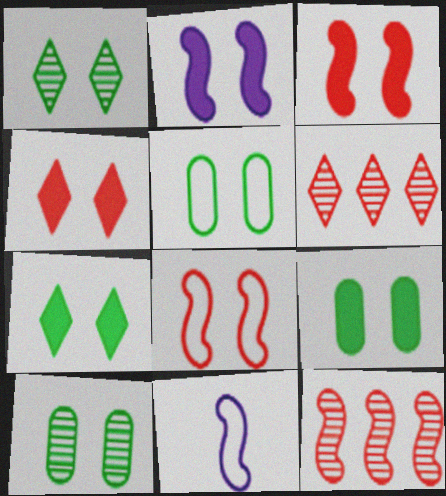[[2, 4, 9], 
[5, 9, 10], 
[6, 9, 11]]